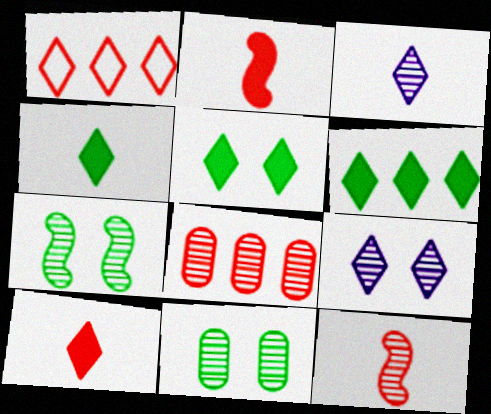[[1, 3, 5], 
[1, 4, 9], 
[3, 7, 8], 
[4, 5, 6]]